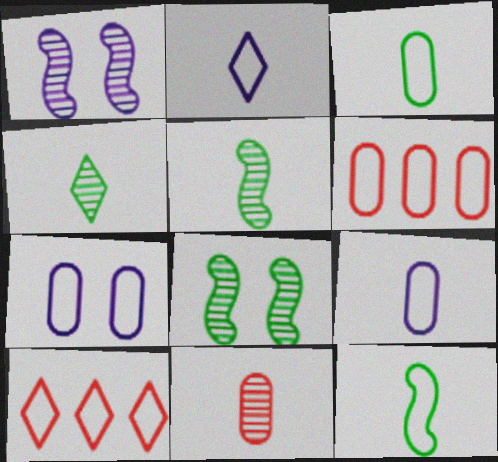[[3, 6, 7], 
[7, 10, 12]]